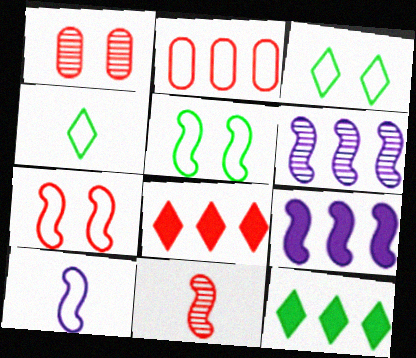[[1, 4, 9], 
[1, 10, 12], 
[2, 3, 10], 
[2, 6, 12], 
[5, 9, 11]]